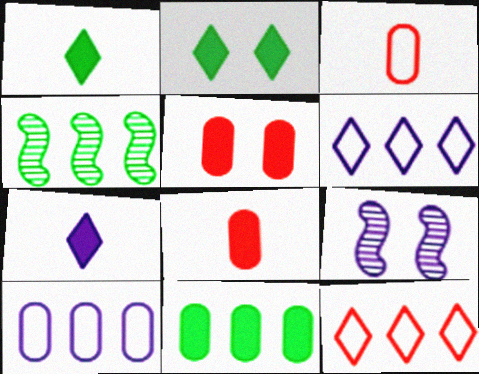[[7, 9, 10]]